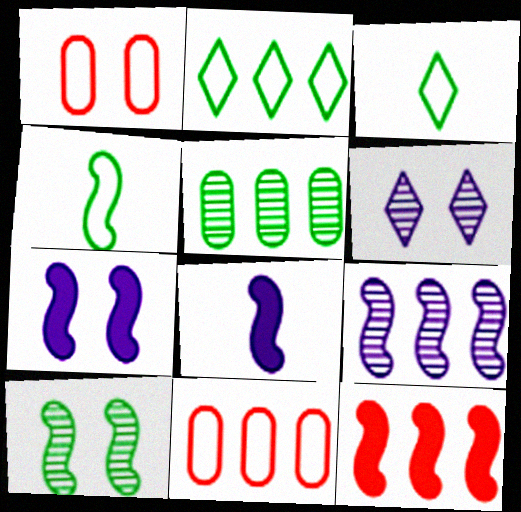[]